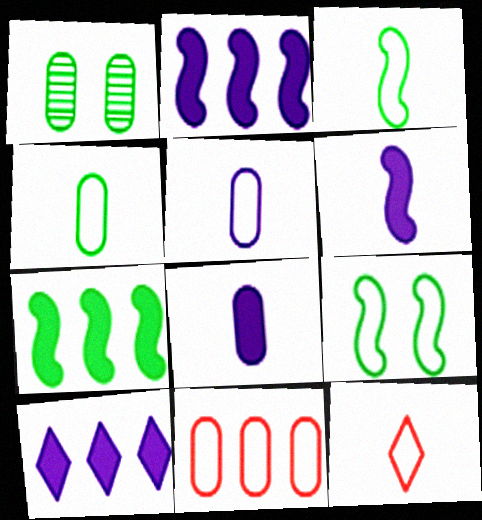[[1, 2, 12], 
[1, 8, 11], 
[3, 5, 12]]